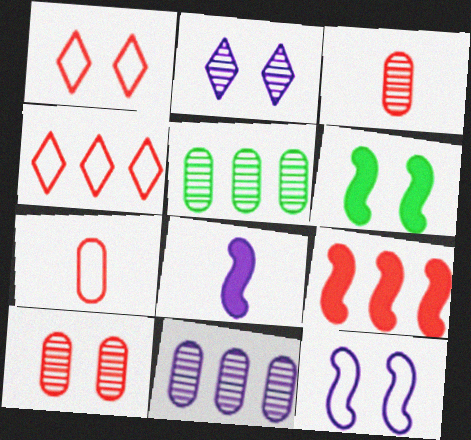[[1, 3, 9], 
[1, 5, 8], 
[6, 8, 9]]